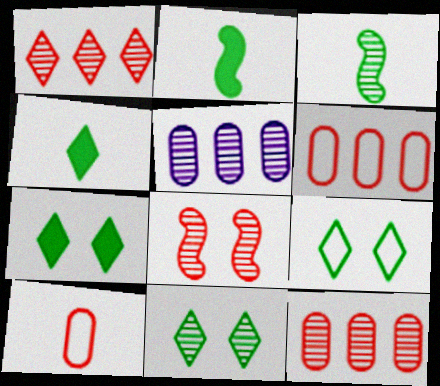[[7, 9, 11]]